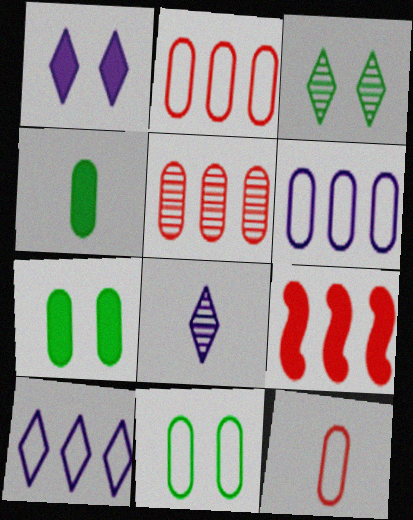[[1, 4, 9], 
[1, 8, 10], 
[6, 11, 12], 
[8, 9, 11]]